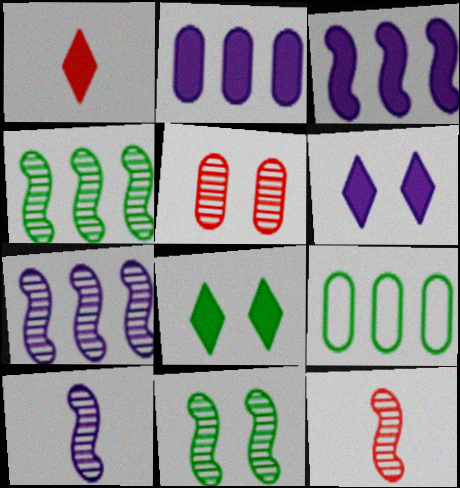[[6, 9, 12], 
[7, 11, 12]]